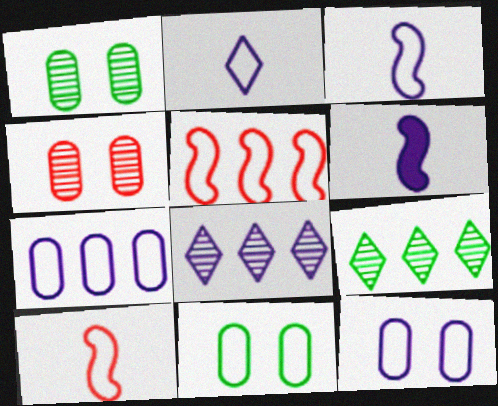[[2, 5, 11], 
[6, 8, 12]]